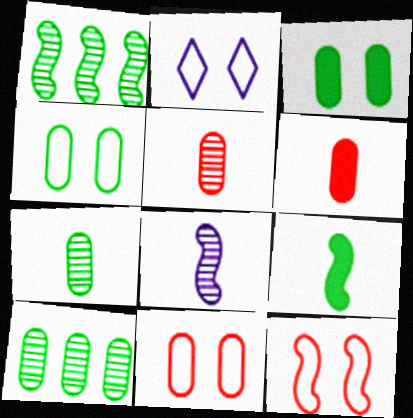[[1, 2, 6], 
[2, 4, 12]]